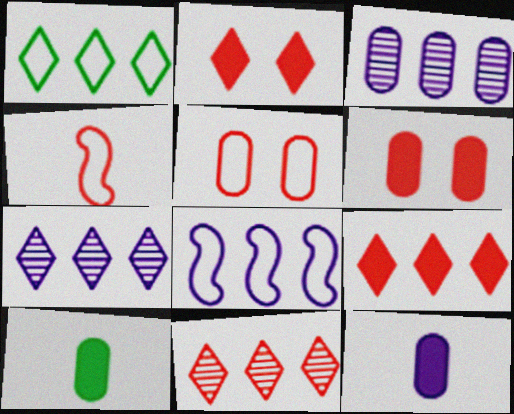[[1, 7, 9], 
[3, 5, 10], 
[4, 6, 11]]